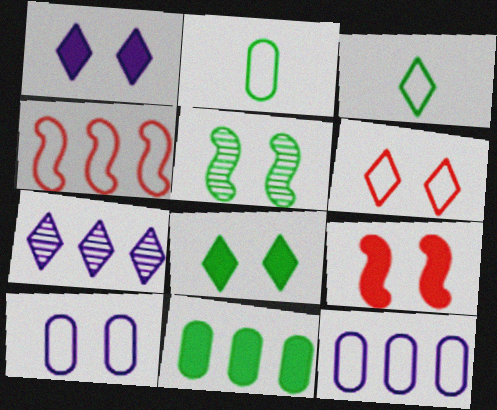[[2, 7, 9], 
[3, 4, 10], 
[3, 5, 11], 
[4, 7, 11]]